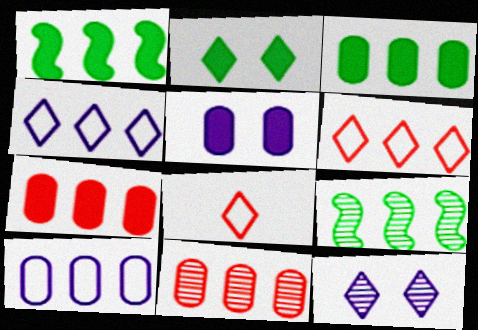[[1, 4, 11], 
[3, 10, 11], 
[4, 7, 9], 
[5, 8, 9]]